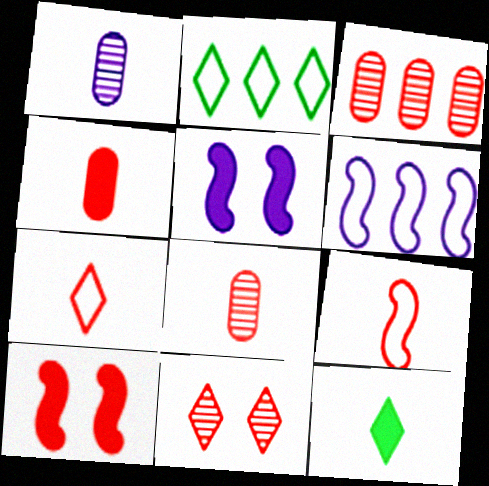[[1, 2, 10], 
[1, 9, 12], 
[2, 5, 8], 
[3, 7, 10]]